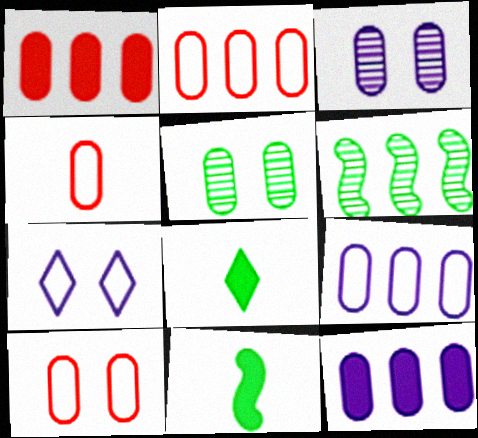[[2, 4, 10], 
[4, 5, 12]]